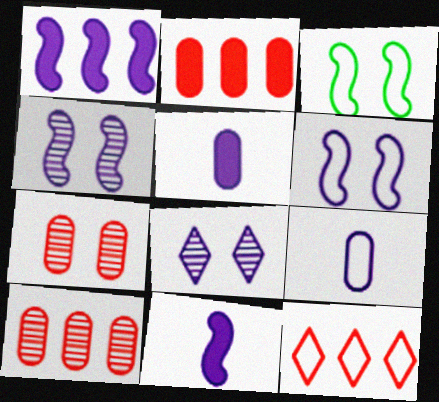[[1, 8, 9], 
[3, 9, 12]]